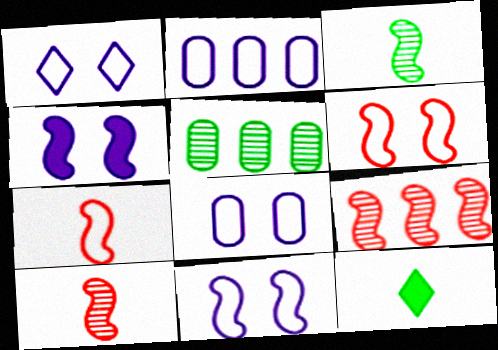[[1, 8, 11], 
[8, 9, 12]]